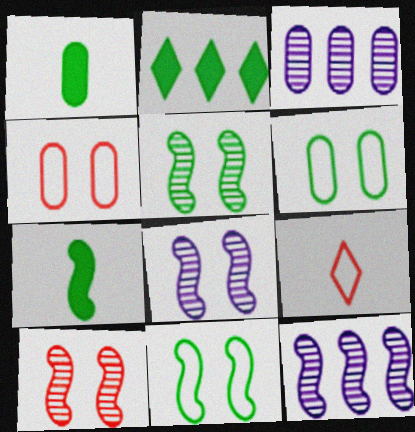[[1, 3, 4], 
[5, 8, 10]]